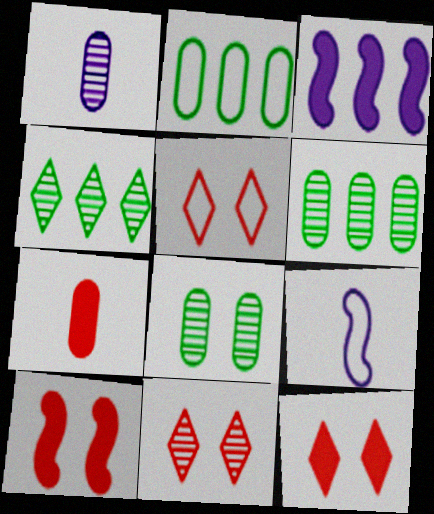[[2, 5, 9], 
[5, 11, 12], 
[6, 9, 12]]